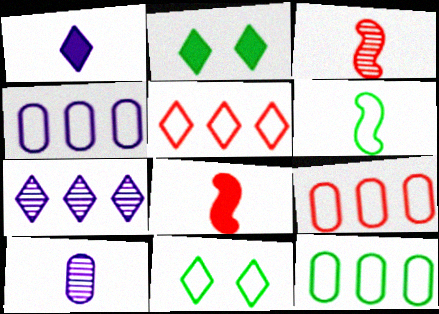[[2, 3, 4], 
[4, 9, 12], 
[6, 11, 12]]